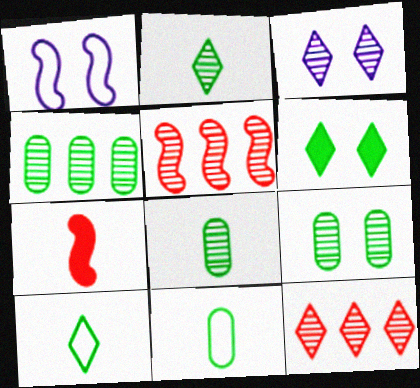[[2, 3, 12], 
[3, 5, 8], 
[4, 8, 9]]